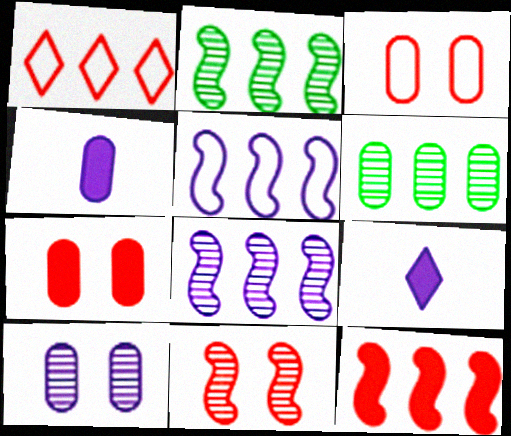[[2, 3, 9], 
[2, 5, 12], 
[3, 4, 6], 
[5, 9, 10]]